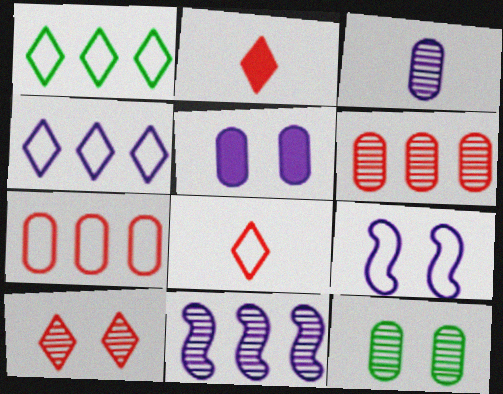[[3, 6, 12]]